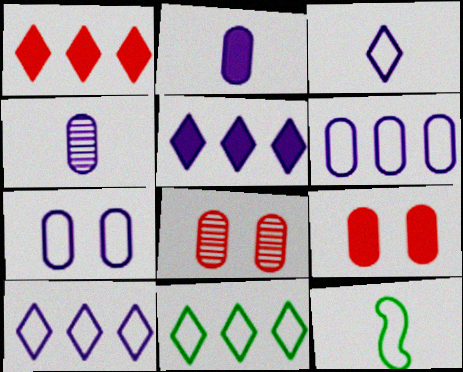[[5, 8, 12]]